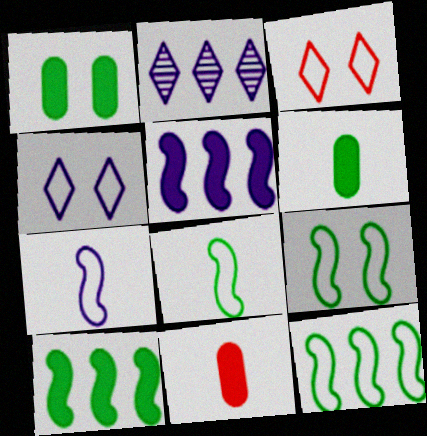[[2, 9, 11], 
[8, 9, 12]]